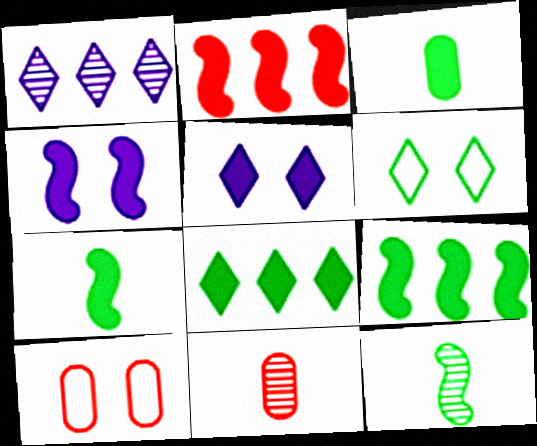[[1, 7, 10], 
[2, 3, 5], 
[2, 4, 7]]